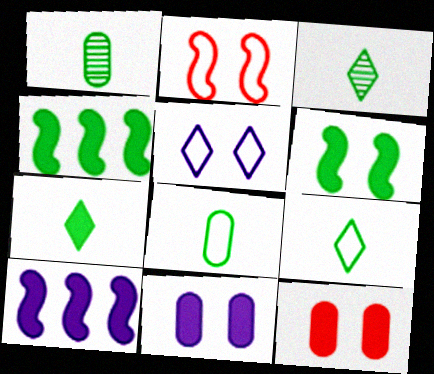[[3, 7, 9], 
[7, 10, 12]]